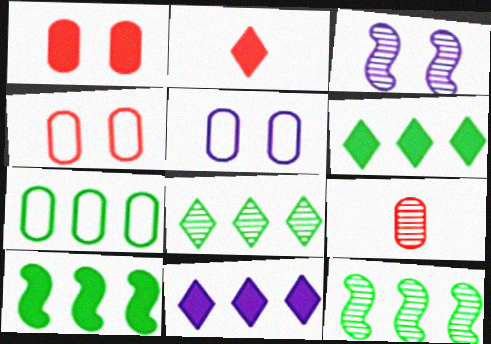[[2, 3, 7], 
[2, 5, 12], 
[3, 8, 9], 
[6, 7, 12], 
[7, 8, 10]]